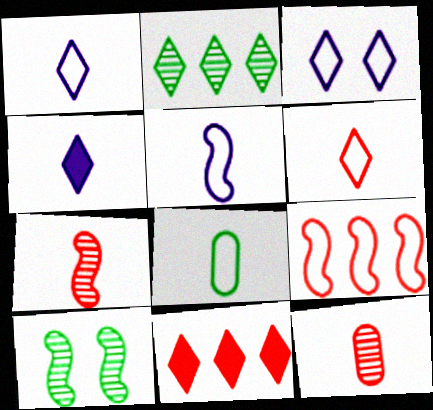[[3, 8, 9], 
[4, 7, 8], 
[5, 6, 8]]